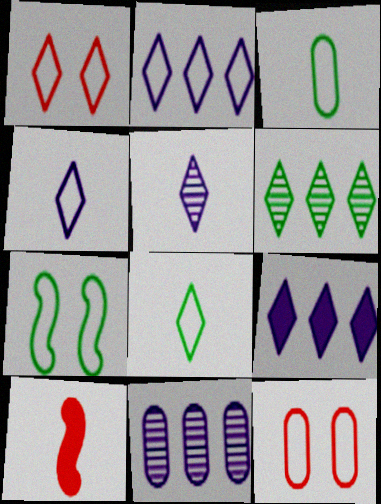[[1, 2, 8], 
[3, 5, 10]]